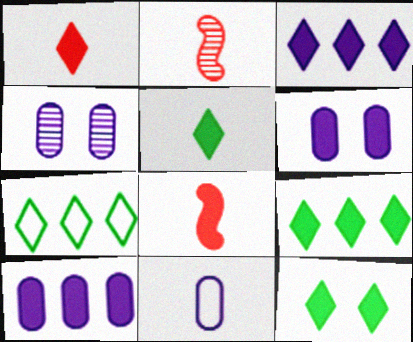[[1, 3, 12], 
[2, 5, 11], 
[2, 6, 7], 
[4, 7, 8], 
[4, 10, 11], 
[5, 9, 12], 
[6, 8, 9], 
[8, 10, 12]]